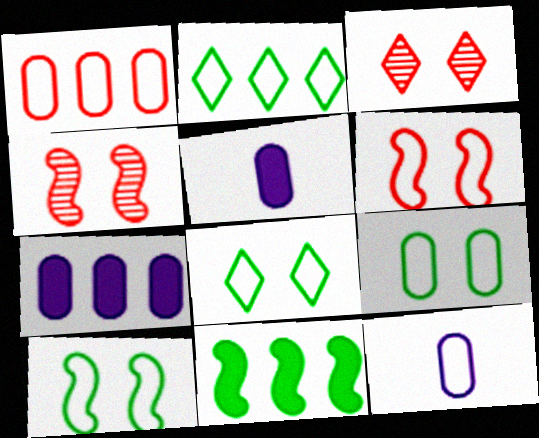[[1, 9, 12], 
[2, 4, 5], 
[2, 6, 12], 
[3, 11, 12], 
[8, 9, 10]]